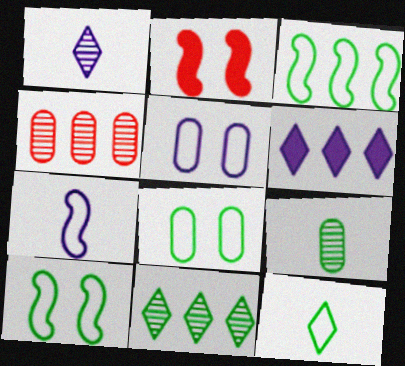[[3, 4, 6], 
[3, 8, 12]]